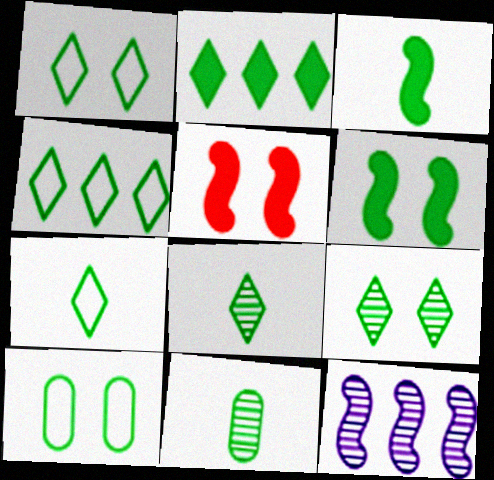[[1, 2, 8], 
[1, 4, 7], 
[2, 7, 9], 
[3, 7, 11], 
[4, 6, 11], 
[6, 9, 10]]